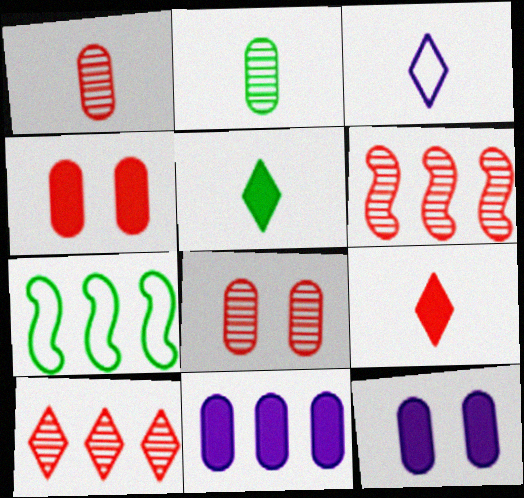[[7, 10, 11]]